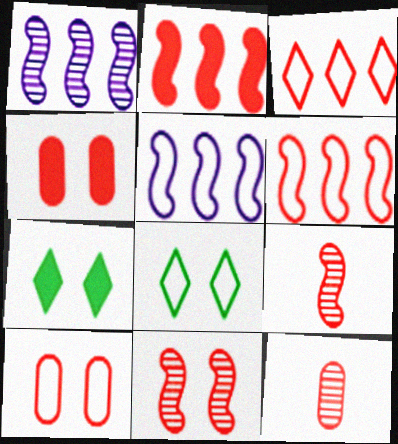[[3, 4, 9], 
[5, 7, 12]]